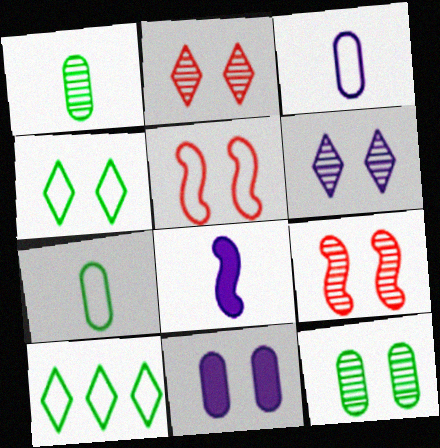[[3, 5, 10], 
[4, 9, 11], 
[6, 9, 12]]